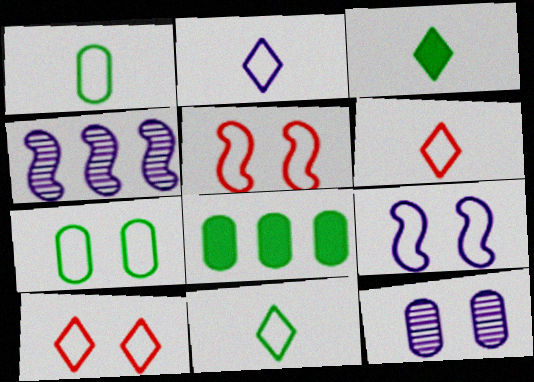[[2, 6, 11], 
[7, 9, 10]]